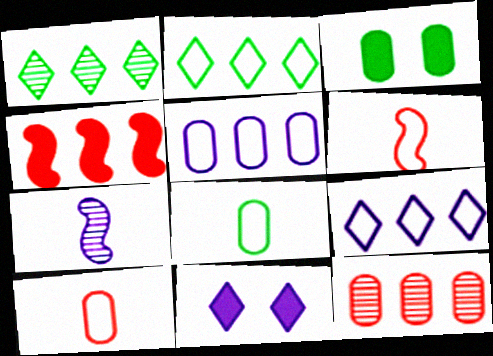[[1, 4, 5], 
[5, 7, 11]]